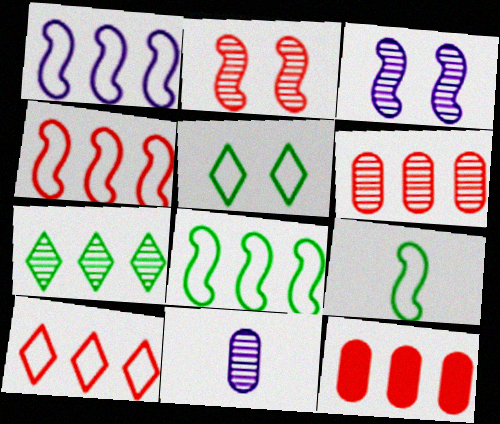[[1, 4, 8], 
[1, 7, 12], 
[2, 7, 11]]